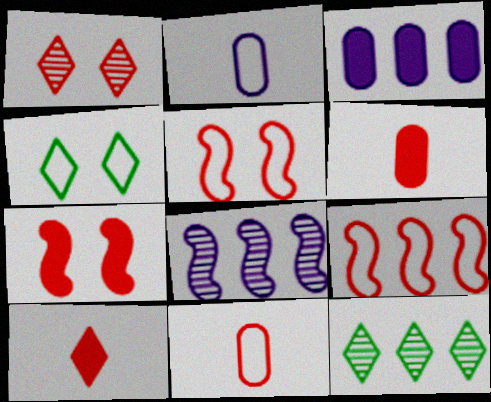[[1, 6, 9], 
[2, 4, 9], 
[2, 7, 12], 
[3, 9, 12], 
[4, 6, 8]]